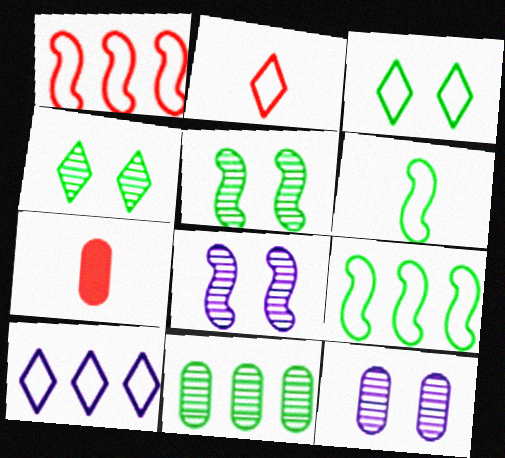[[2, 3, 10], 
[5, 7, 10]]